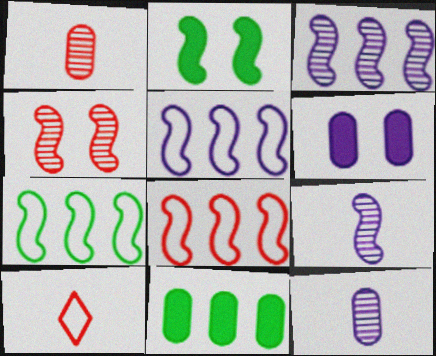[[2, 8, 9], 
[5, 7, 8]]